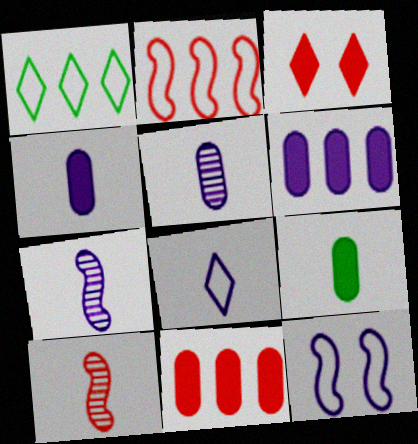[[4, 7, 8], 
[8, 9, 10]]